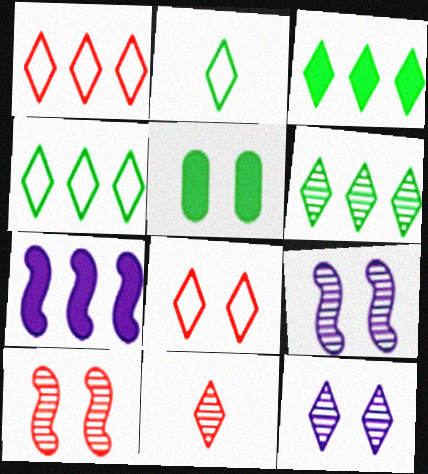[[3, 4, 6], 
[5, 8, 9], 
[6, 11, 12]]